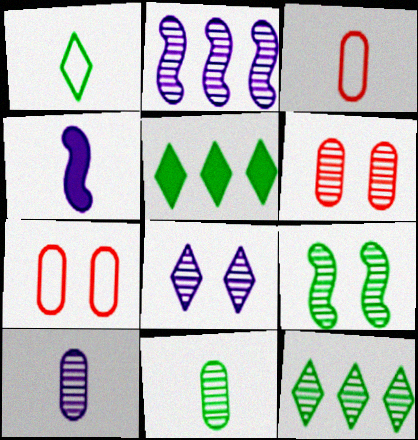[[2, 8, 10], 
[4, 7, 12], 
[6, 8, 9], 
[9, 11, 12]]